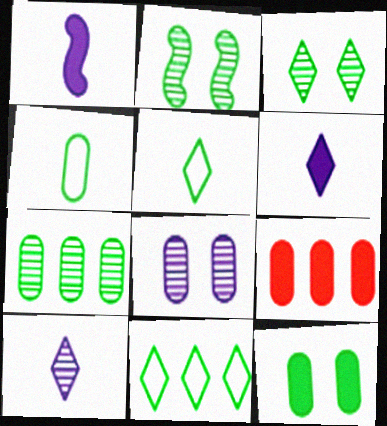[[4, 7, 12], 
[4, 8, 9]]